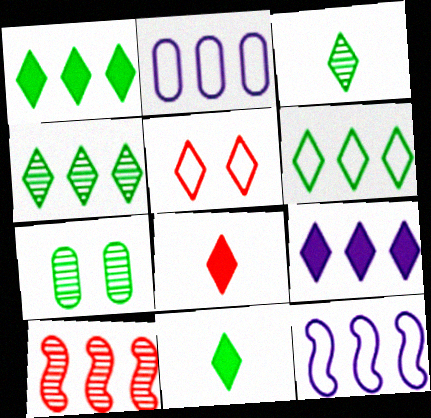[[1, 2, 10], 
[1, 4, 6], 
[3, 5, 9], 
[7, 8, 12]]